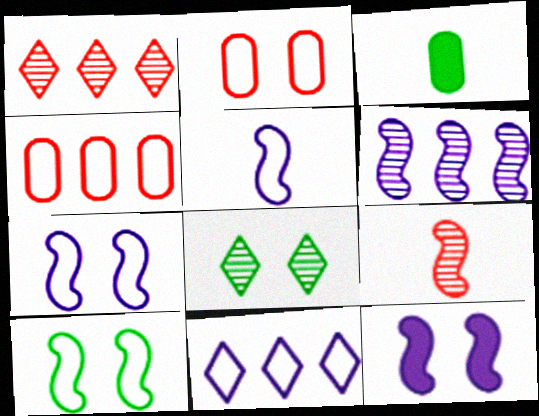[[1, 3, 7], 
[2, 8, 12], 
[5, 6, 12]]